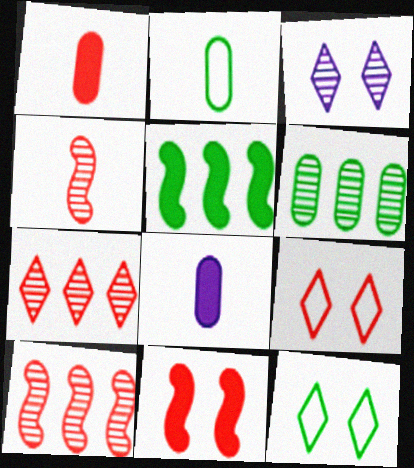[[1, 9, 10], 
[3, 4, 6], 
[8, 10, 12]]